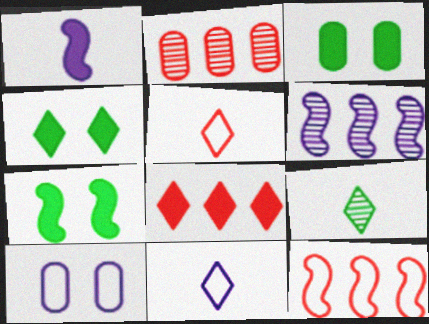[[1, 3, 8], 
[2, 7, 11], 
[2, 8, 12], 
[3, 4, 7], 
[3, 5, 6]]